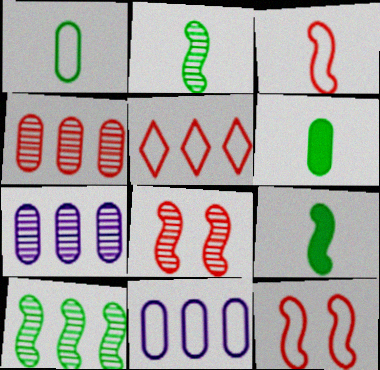[]